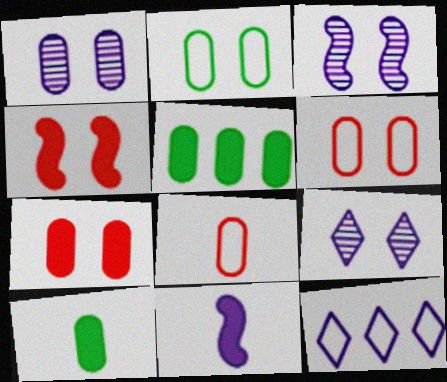[[1, 2, 7], 
[1, 3, 9], 
[1, 5, 8], 
[1, 11, 12], 
[2, 4, 9]]